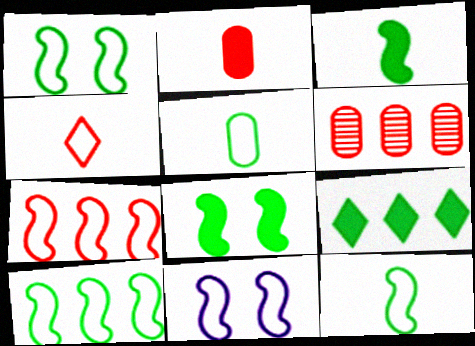[[1, 10, 12], 
[7, 11, 12]]